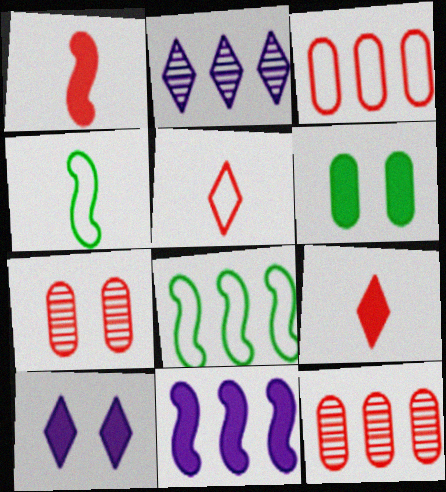[[4, 10, 12], 
[6, 9, 11]]